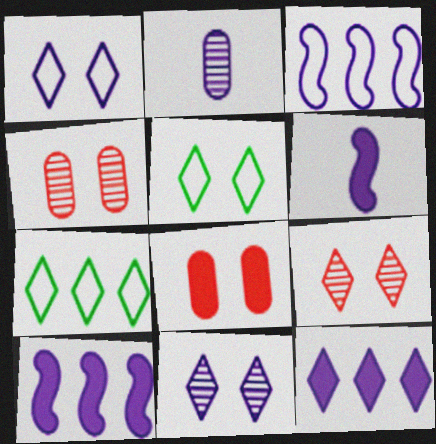[[1, 2, 10], 
[4, 6, 7]]